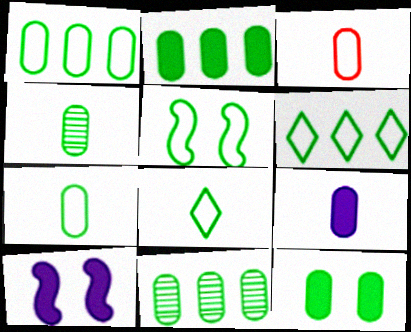[[1, 2, 11], 
[1, 4, 12], 
[1, 5, 8], 
[3, 4, 9], 
[5, 6, 7], 
[7, 11, 12]]